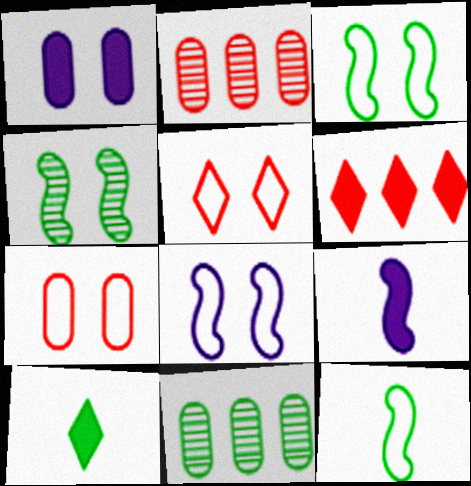[[1, 4, 5], 
[2, 8, 10], 
[3, 10, 11], 
[5, 9, 11]]